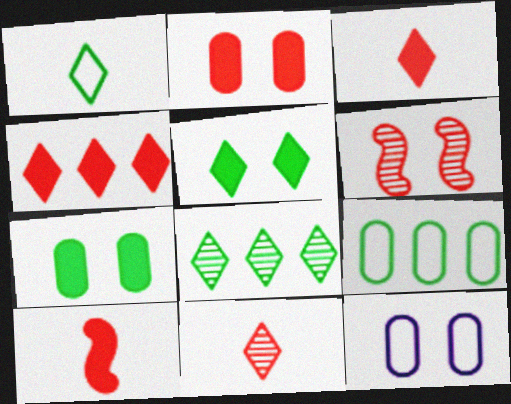[[1, 5, 8], 
[2, 4, 10], 
[5, 6, 12], 
[8, 10, 12]]